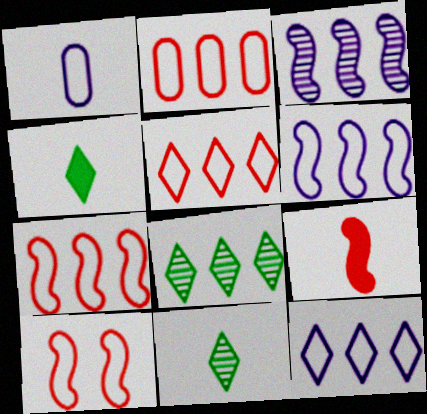[[1, 9, 11], 
[2, 5, 7]]